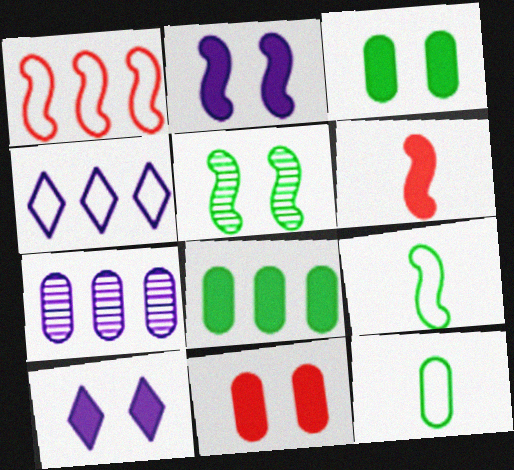[[6, 8, 10], 
[7, 11, 12]]